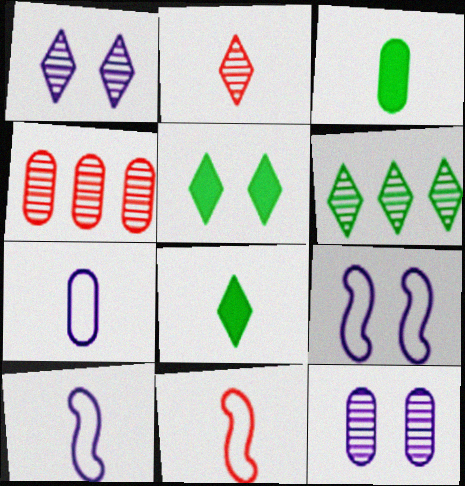[[1, 2, 6], 
[2, 3, 10], 
[4, 5, 10], 
[4, 8, 9]]